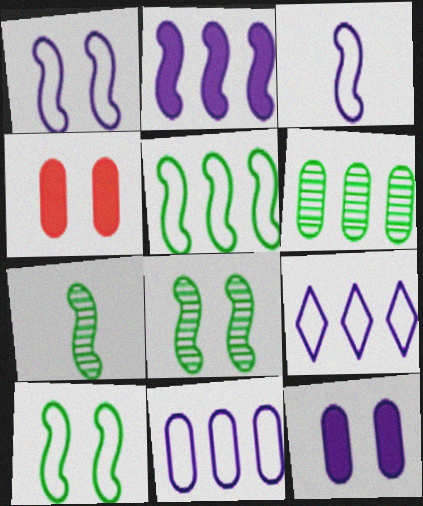[[4, 7, 9]]